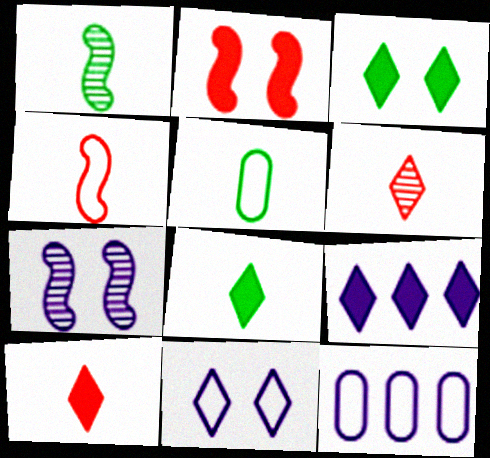[[1, 5, 8], 
[3, 9, 10]]